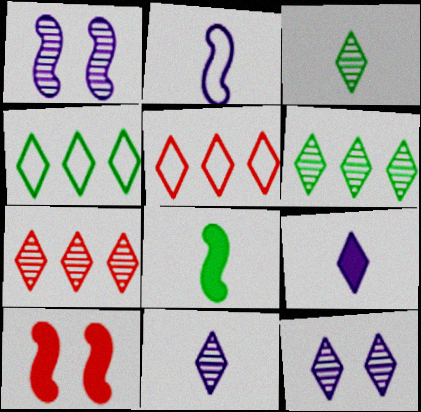[[3, 7, 12]]